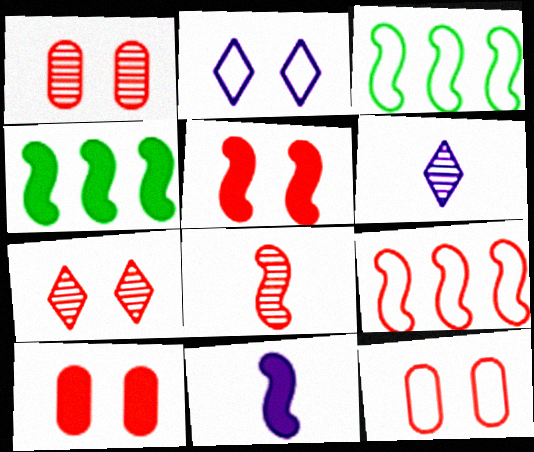[[1, 10, 12], 
[3, 6, 10], 
[4, 5, 11], 
[4, 6, 12], 
[5, 7, 12], 
[5, 8, 9]]